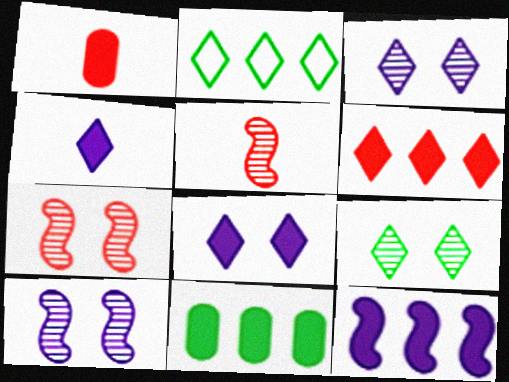[[1, 2, 10], 
[6, 11, 12]]